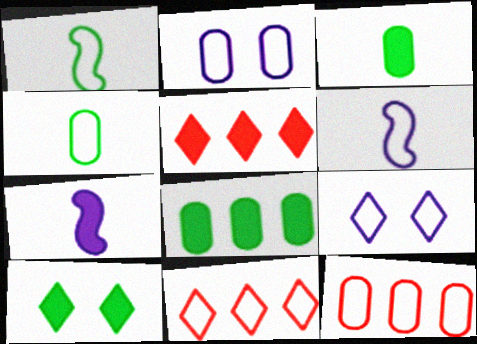[[1, 2, 11], 
[1, 9, 12], 
[2, 4, 12]]